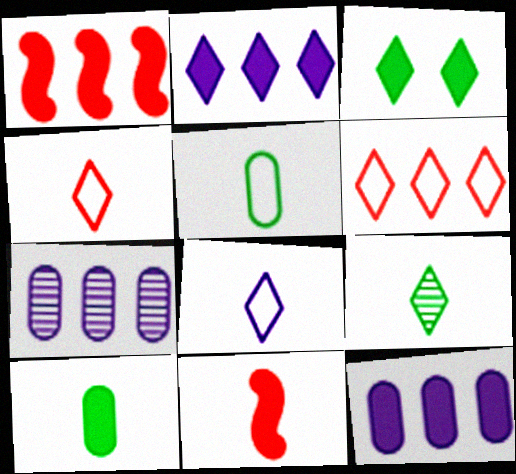[[3, 11, 12]]